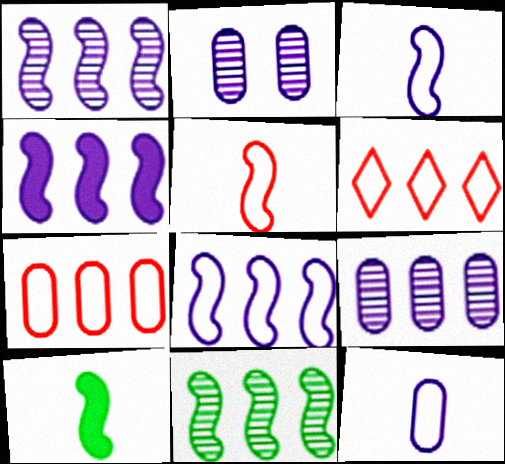[[1, 4, 8], 
[2, 6, 10]]